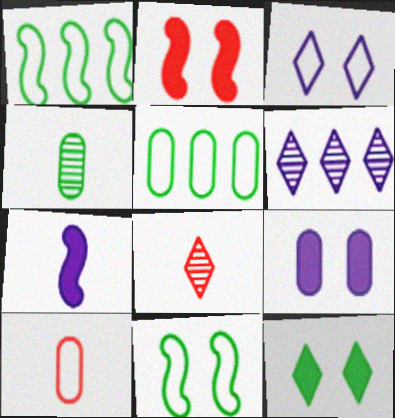[[1, 3, 10], 
[1, 4, 12], 
[1, 8, 9], 
[2, 9, 12]]